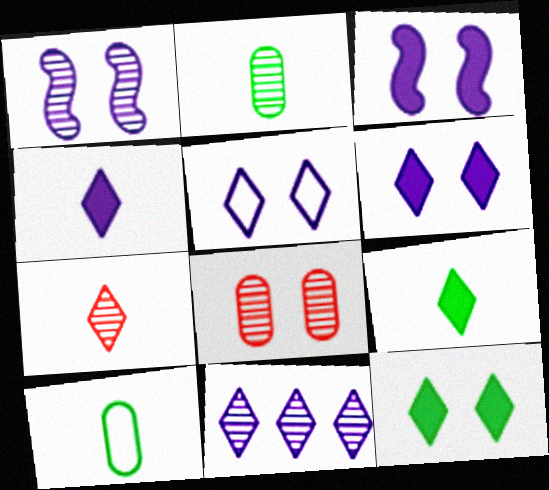[[4, 5, 11]]